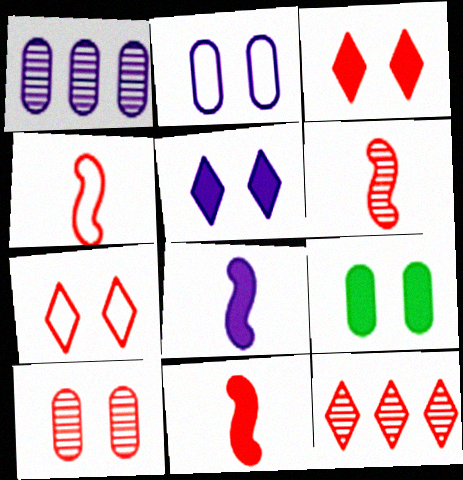[[2, 9, 10], 
[4, 6, 11], 
[6, 10, 12]]